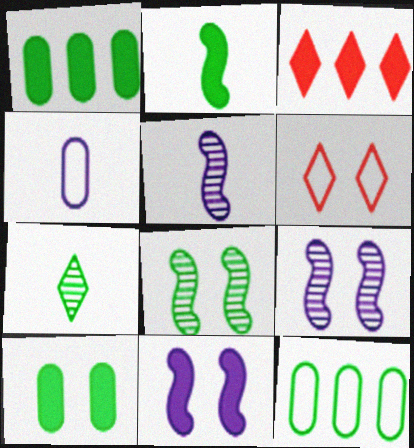[[1, 5, 6], 
[3, 4, 8], 
[6, 9, 10]]